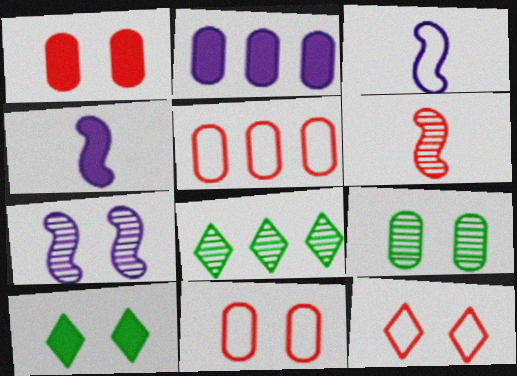[[1, 3, 8], 
[4, 8, 11], 
[7, 10, 11]]